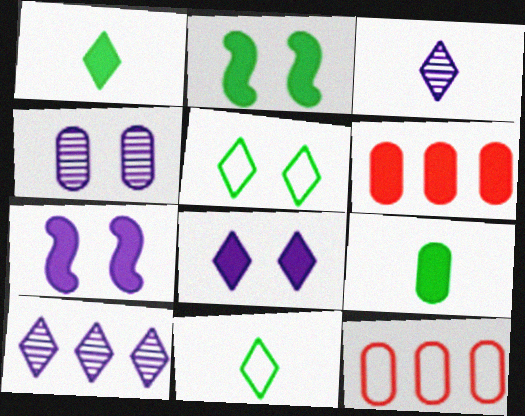[[1, 6, 7], 
[2, 3, 12], 
[4, 9, 12]]